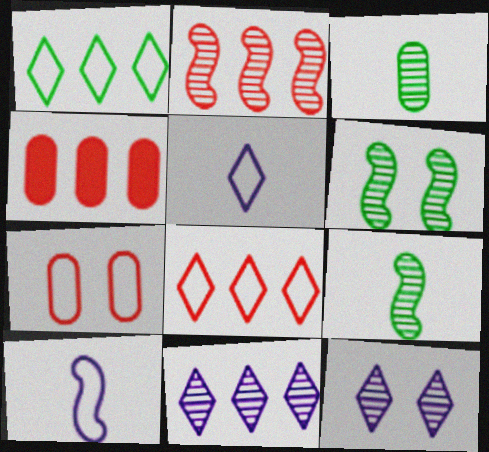[[1, 7, 10], 
[2, 3, 12], 
[2, 4, 8], 
[4, 5, 6]]